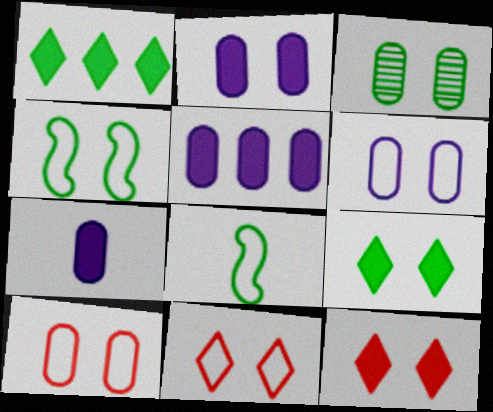[[1, 3, 8], 
[2, 3, 10], 
[2, 5, 7], 
[3, 4, 9], 
[4, 6, 11]]